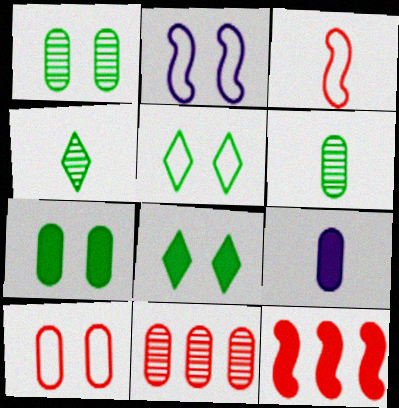[[2, 5, 10], 
[3, 4, 9], 
[8, 9, 12]]